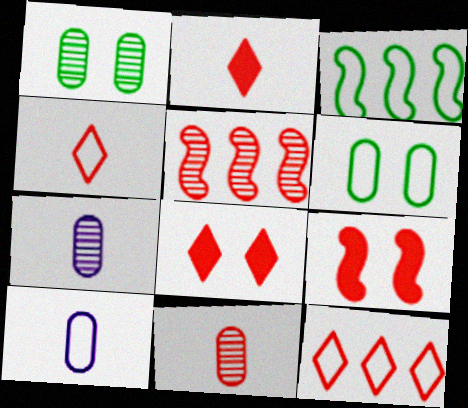[[3, 7, 8], 
[9, 11, 12]]